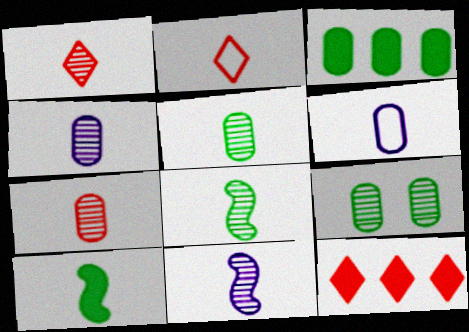[[1, 4, 8], 
[1, 5, 11], 
[1, 6, 10], 
[2, 4, 10], 
[4, 5, 7]]